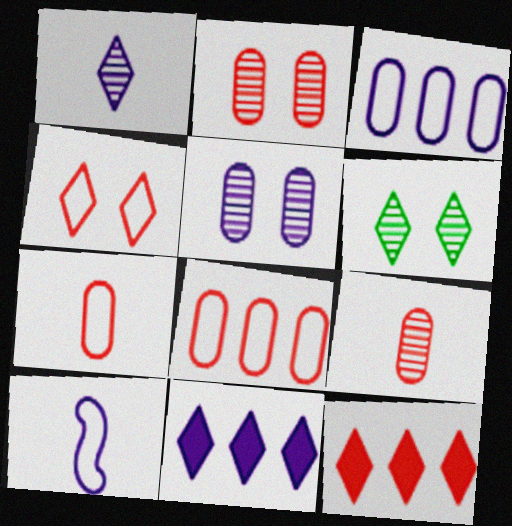[[5, 10, 11]]